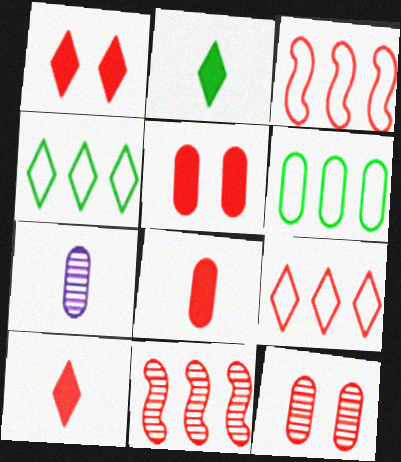[[3, 10, 12], 
[5, 6, 7]]